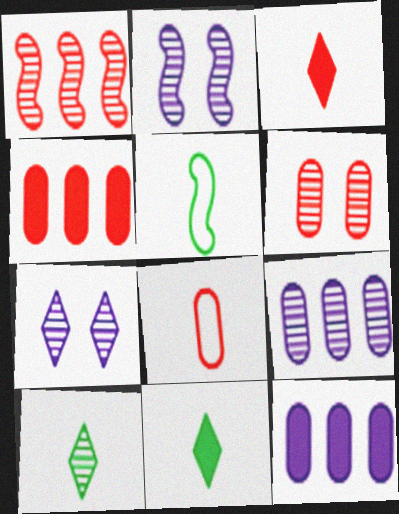[[4, 5, 7], 
[4, 6, 8]]